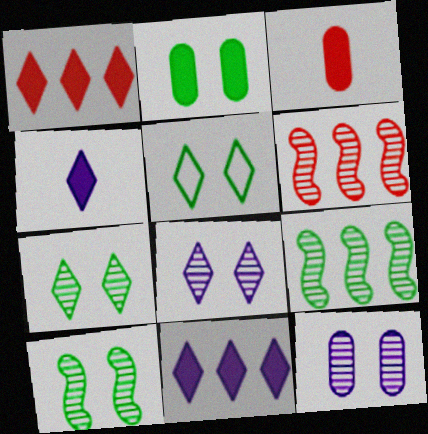[[2, 5, 10]]